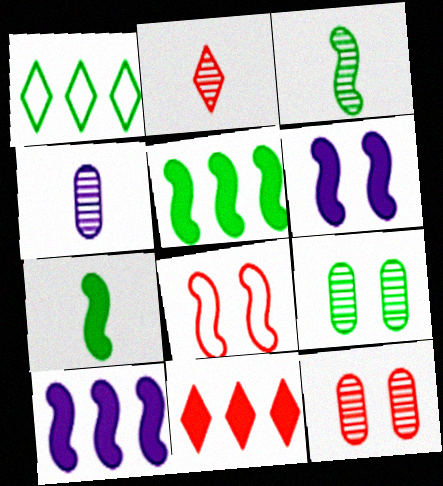[[1, 7, 9], 
[2, 3, 4], 
[3, 8, 10]]